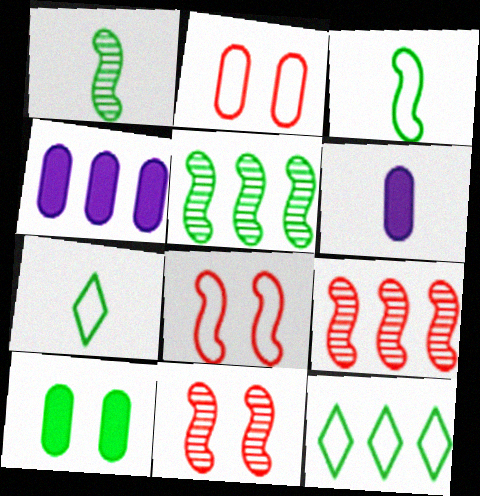[[1, 10, 12], 
[4, 7, 11], 
[4, 9, 12], 
[5, 7, 10], 
[6, 11, 12]]